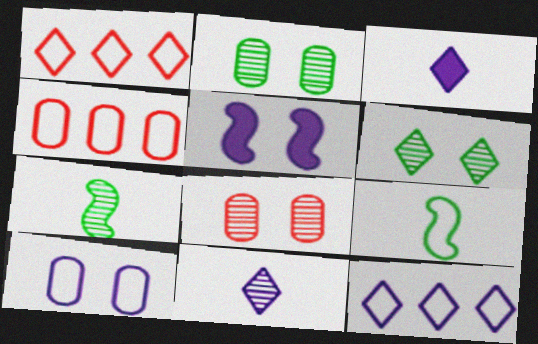[[1, 3, 6], 
[1, 9, 10]]